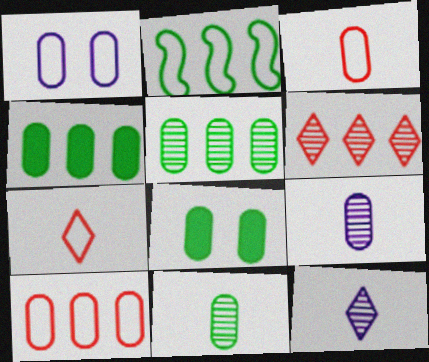[[1, 2, 7], 
[8, 9, 10]]